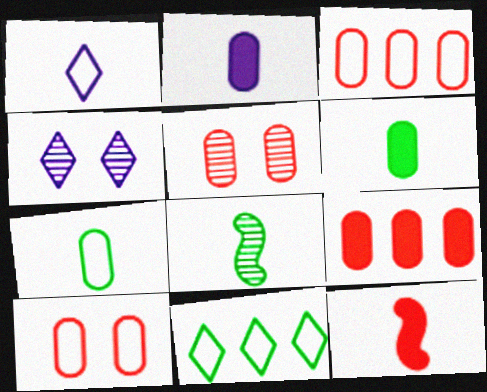[]